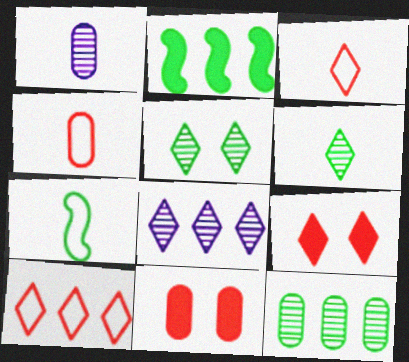[[7, 8, 11]]